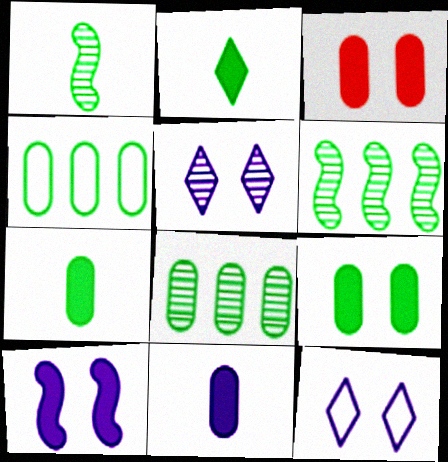[]